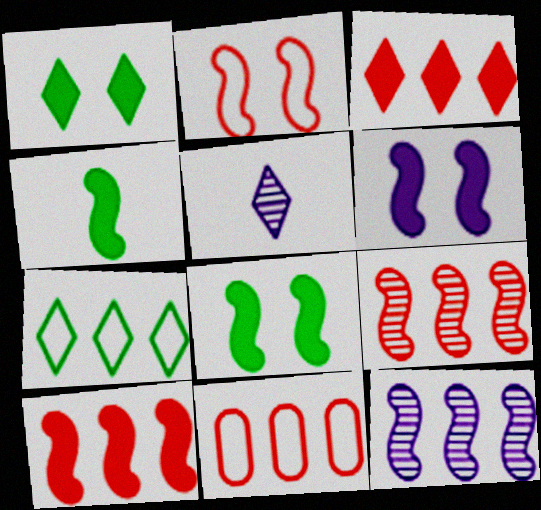[[2, 4, 12], 
[3, 9, 11], 
[4, 6, 10], 
[5, 8, 11]]